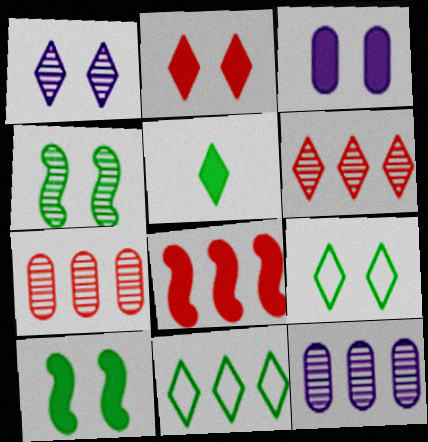[[1, 2, 9], 
[2, 3, 10], 
[3, 5, 8], 
[8, 11, 12]]